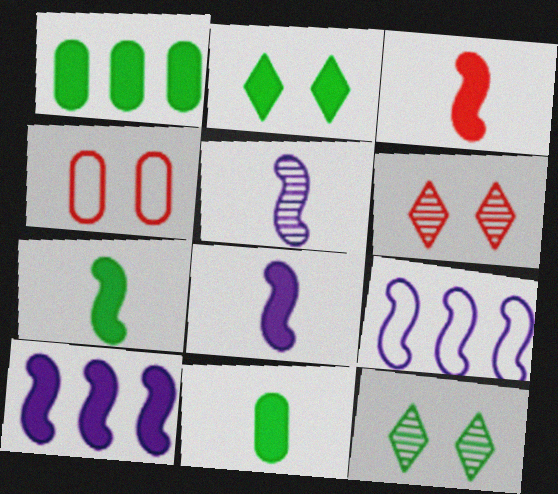[[1, 2, 7], 
[3, 7, 8], 
[6, 9, 11]]